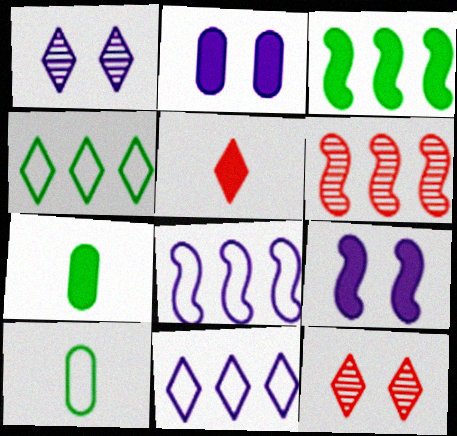[[1, 4, 5], 
[2, 3, 5], 
[3, 6, 8], 
[7, 8, 12]]